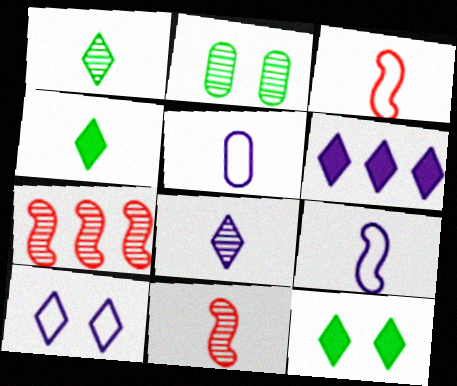[[2, 3, 6], 
[2, 7, 8], 
[4, 5, 11], 
[5, 7, 12], 
[6, 8, 10]]